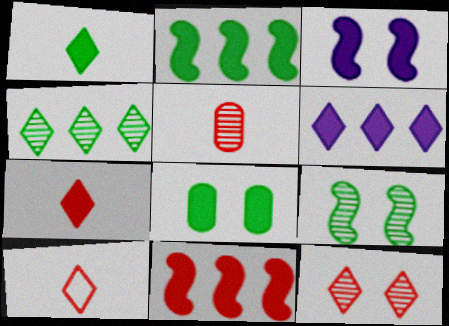[[1, 2, 8]]